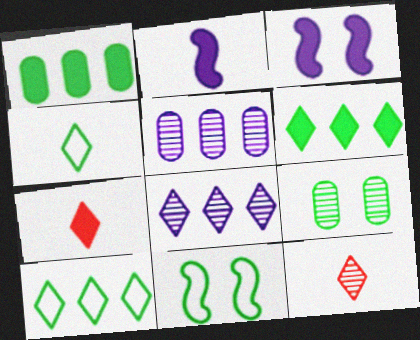[[1, 3, 7], 
[5, 7, 11]]